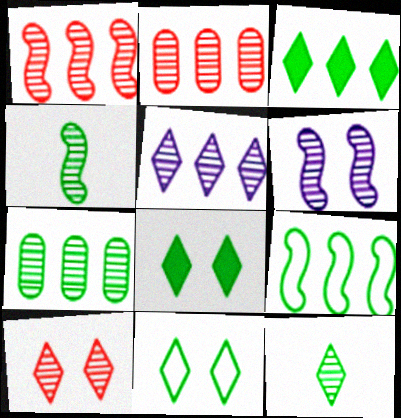[[1, 4, 6], 
[1, 5, 7], 
[2, 6, 12], 
[3, 7, 9], 
[3, 11, 12], 
[5, 10, 12]]